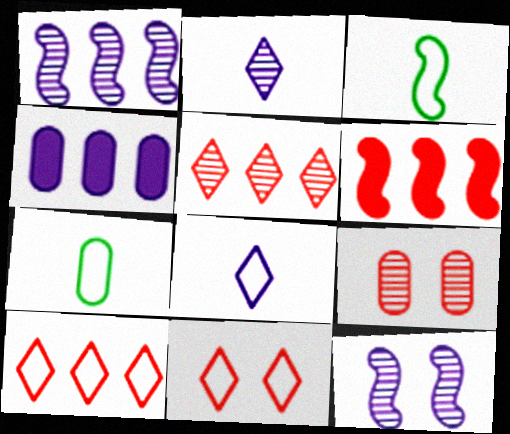[[3, 6, 12], 
[4, 7, 9], 
[4, 8, 12]]